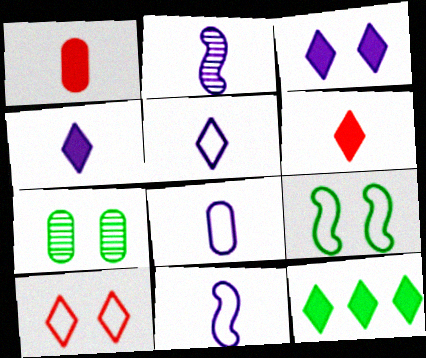[[2, 4, 8], 
[3, 6, 12], 
[5, 8, 11]]